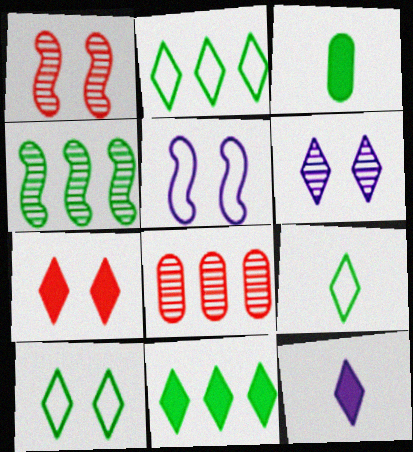[[2, 9, 10], 
[3, 4, 10], 
[6, 7, 10], 
[7, 11, 12]]